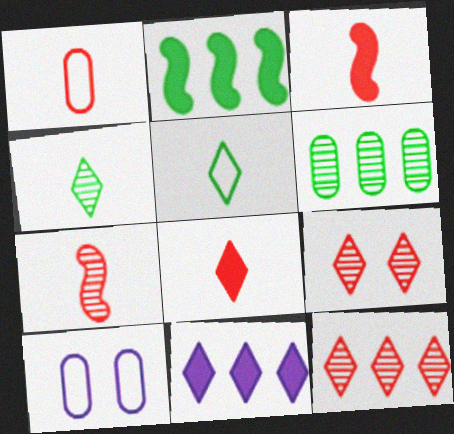[[1, 7, 8], 
[5, 9, 11]]